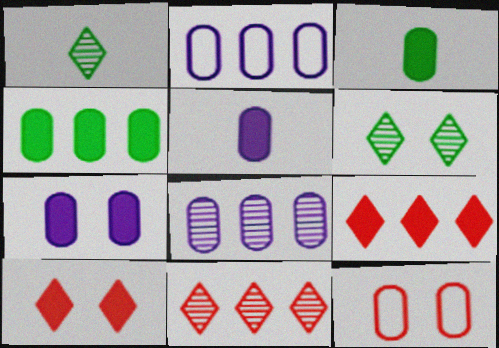[[3, 8, 12]]